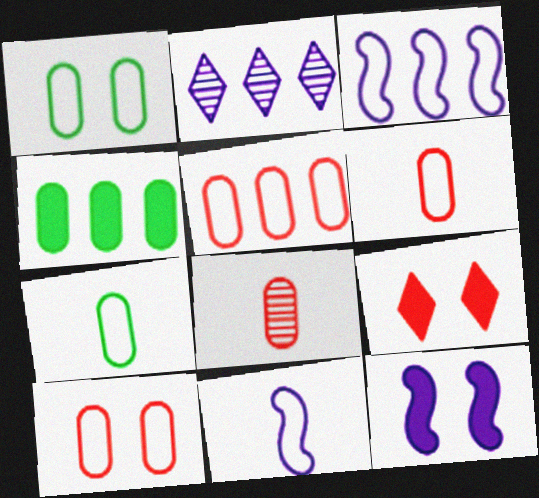[[5, 6, 10]]